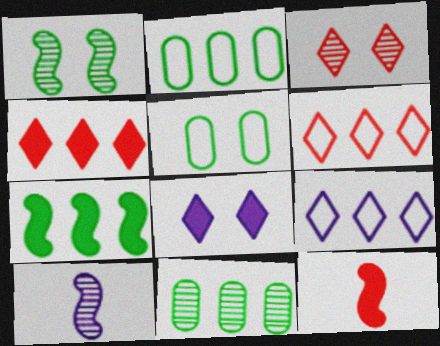[[3, 10, 11], 
[4, 5, 10]]